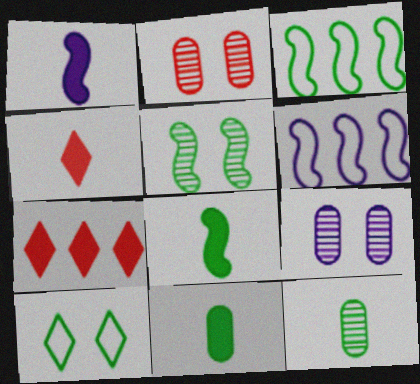[[1, 4, 11], 
[3, 4, 9], 
[3, 5, 8]]